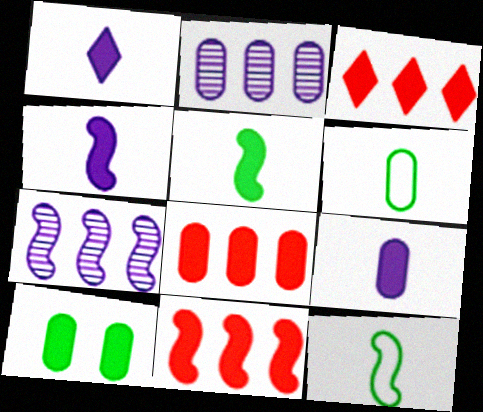[[1, 4, 9], 
[1, 10, 11], 
[3, 4, 10], 
[3, 8, 11], 
[8, 9, 10]]